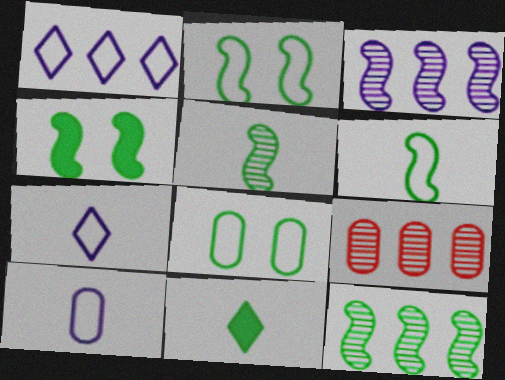[[4, 6, 12], 
[4, 7, 9], 
[8, 11, 12]]